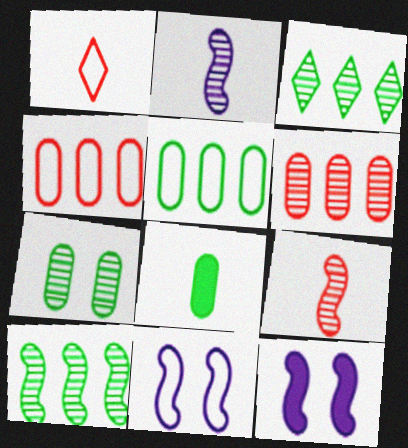[[1, 2, 8], 
[1, 5, 11], 
[5, 7, 8]]